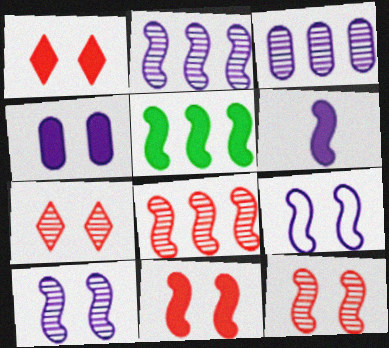[[2, 6, 9], 
[5, 6, 11]]